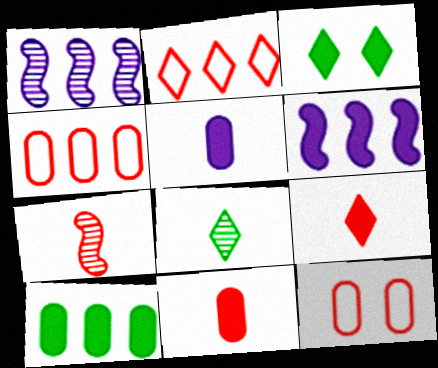[[1, 2, 10], 
[3, 6, 11], 
[6, 8, 12]]